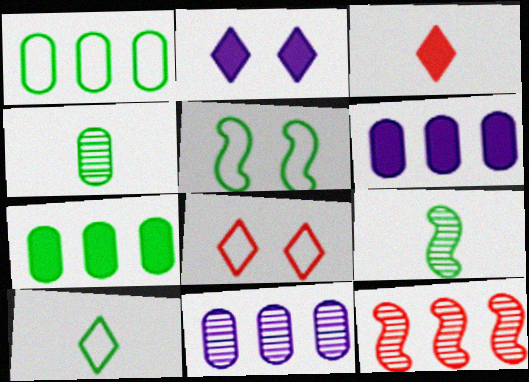[[1, 5, 10], 
[3, 5, 11], 
[6, 8, 9]]